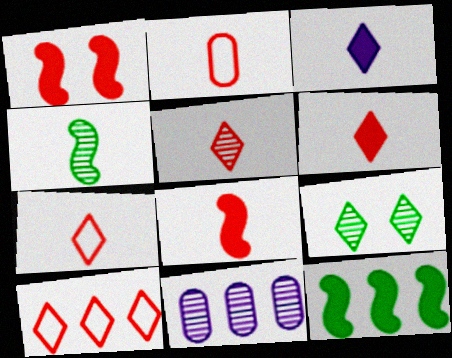[[2, 3, 4], 
[2, 5, 8], 
[3, 9, 10], 
[5, 6, 7], 
[10, 11, 12]]